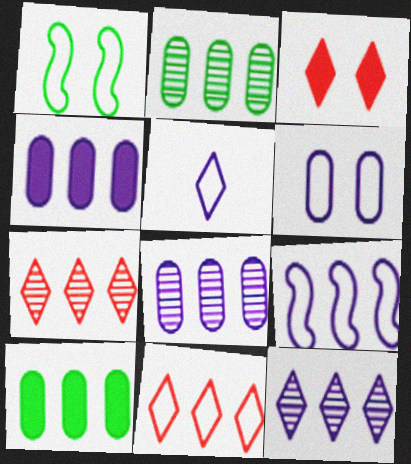[[4, 9, 12], 
[5, 6, 9], 
[7, 9, 10]]